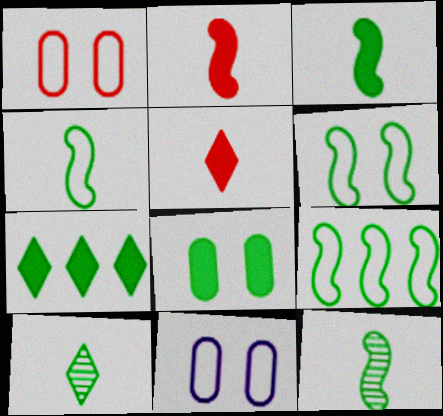[[3, 4, 12], 
[3, 7, 8], 
[4, 6, 9], 
[8, 9, 10]]